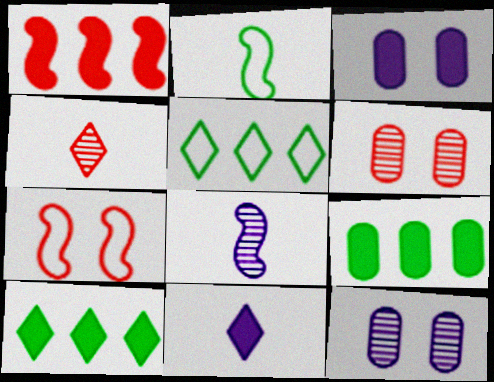[]